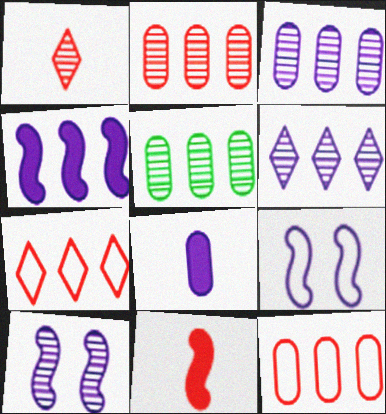[[1, 5, 10], 
[2, 3, 5], 
[4, 5, 7], 
[6, 8, 9]]